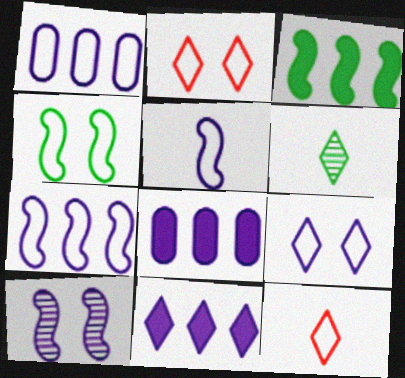[[1, 4, 12], 
[1, 5, 9], 
[2, 6, 11]]